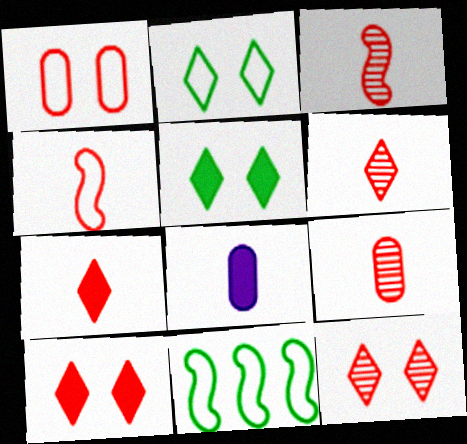[[3, 6, 9], 
[4, 7, 9], 
[8, 11, 12]]